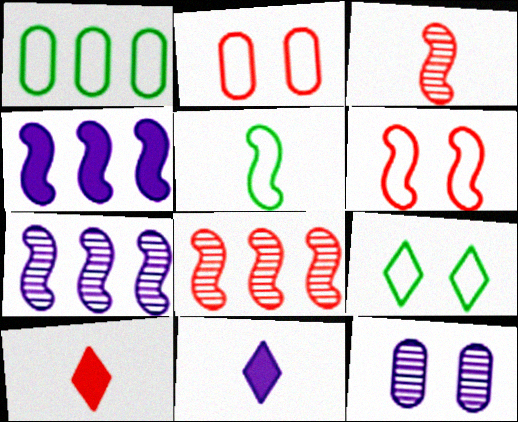[[1, 5, 9], 
[2, 8, 10]]